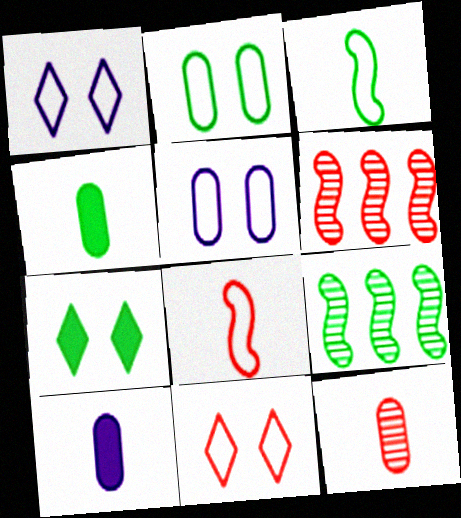[[1, 4, 6], 
[9, 10, 11]]